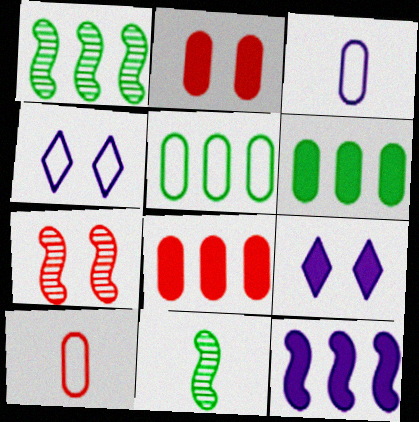[[1, 9, 10], 
[4, 8, 11]]